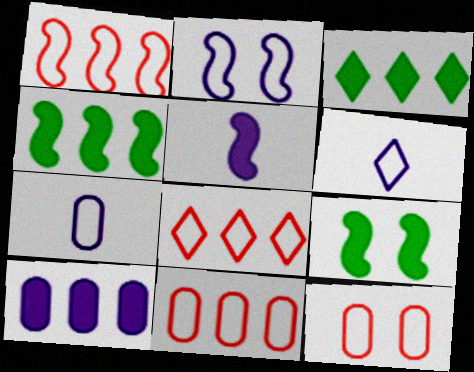[[1, 8, 11]]